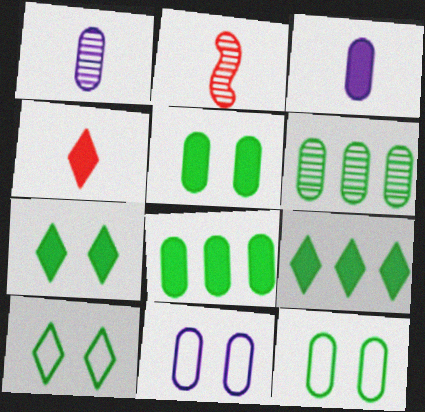[[2, 9, 11]]